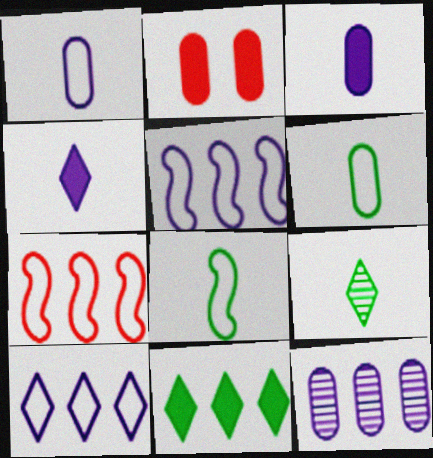[[2, 5, 9], 
[2, 6, 12], 
[7, 11, 12]]